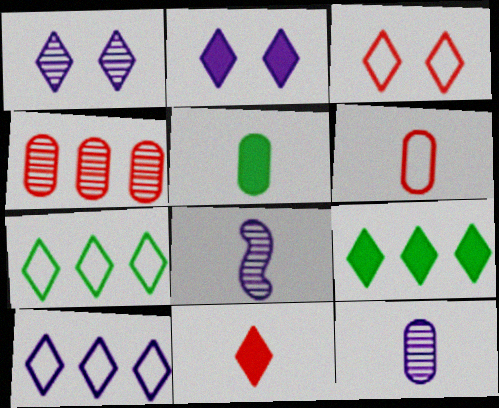[[1, 7, 11], 
[2, 9, 11], 
[5, 6, 12]]